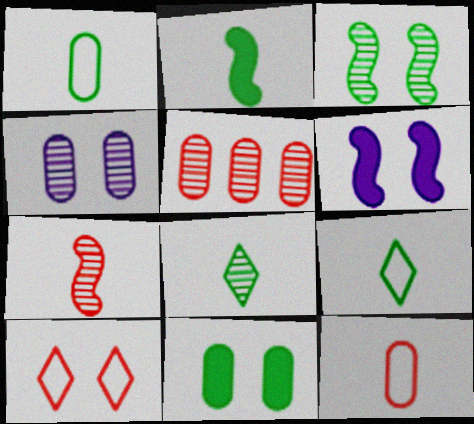[[1, 2, 8], 
[5, 6, 9]]